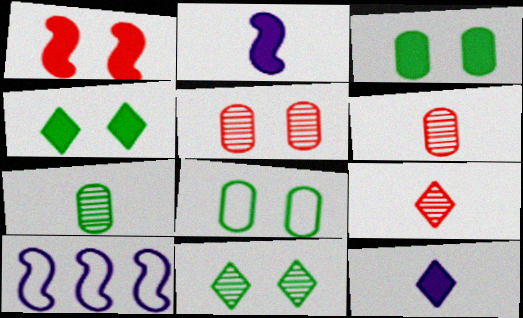[[3, 9, 10], 
[4, 6, 10]]